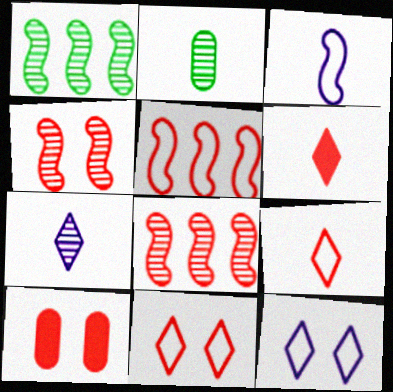[[2, 3, 6], 
[4, 10, 11], 
[8, 9, 10]]